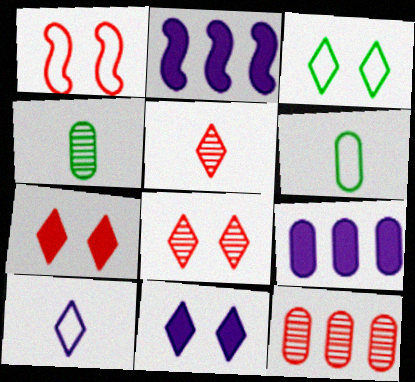[[2, 6, 8], 
[3, 8, 11]]